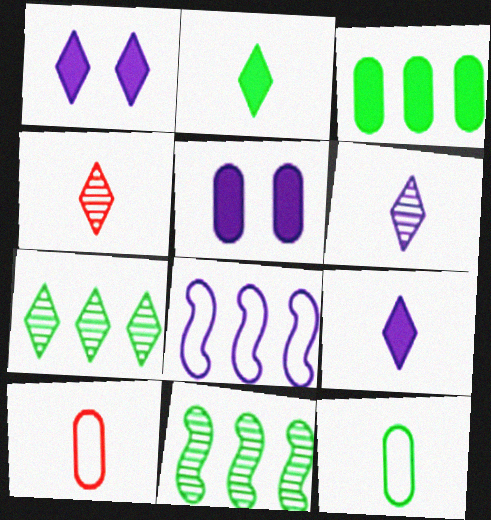[[1, 10, 11], 
[5, 6, 8]]